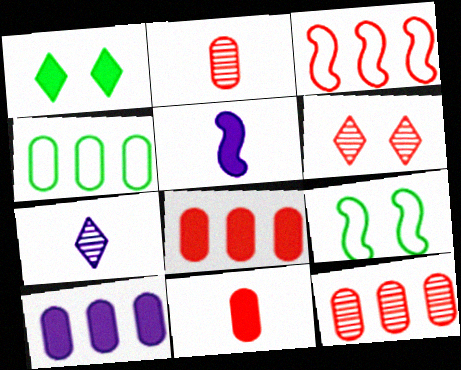[[1, 5, 8], 
[3, 6, 11], 
[4, 5, 6], 
[4, 10, 12], 
[7, 8, 9]]